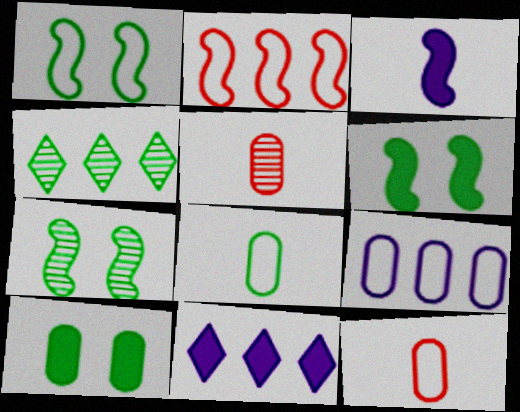[[1, 5, 11], 
[1, 6, 7], 
[2, 3, 7], 
[4, 6, 8], 
[5, 9, 10], 
[7, 11, 12]]